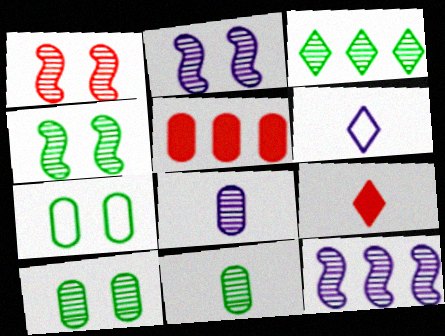[[1, 2, 4], 
[1, 3, 8], 
[3, 4, 11], 
[4, 5, 6], 
[5, 7, 8], 
[7, 9, 12]]